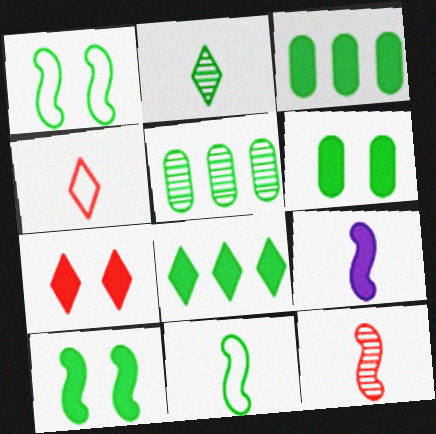[[1, 2, 3], 
[3, 7, 9], 
[9, 11, 12]]